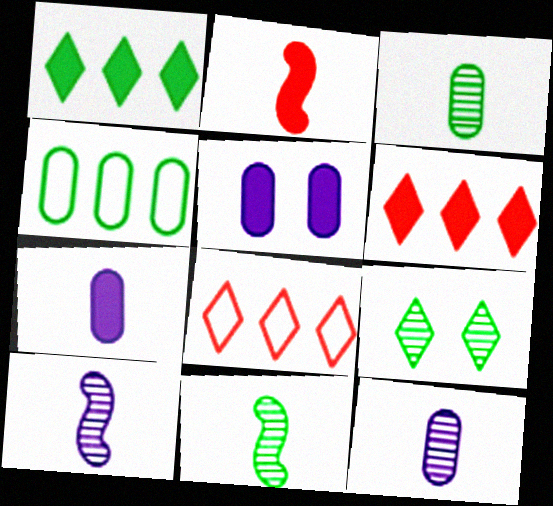[[1, 2, 5], 
[5, 8, 11]]